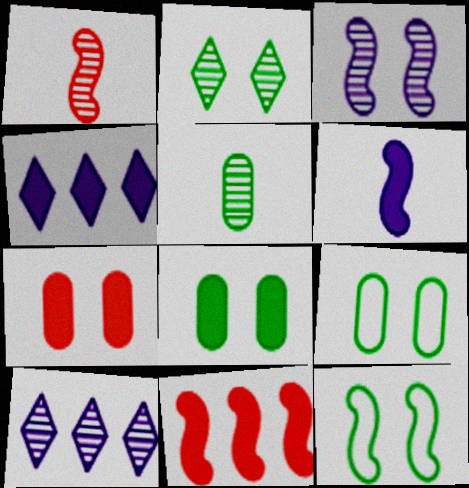[[1, 4, 9], 
[2, 8, 12]]